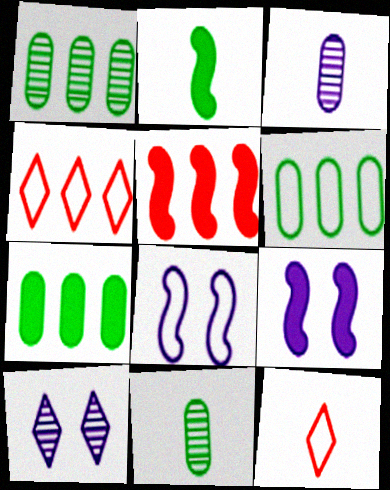[[1, 6, 7], 
[1, 9, 12], 
[2, 3, 12], 
[2, 5, 9], 
[4, 9, 11], 
[6, 8, 12]]